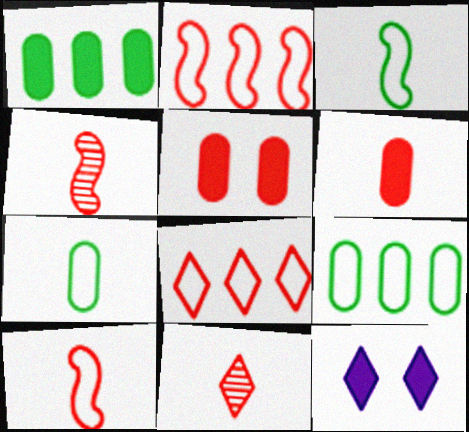[[2, 5, 11], 
[4, 5, 8], 
[4, 9, 12], 
[6, 10, 11]]